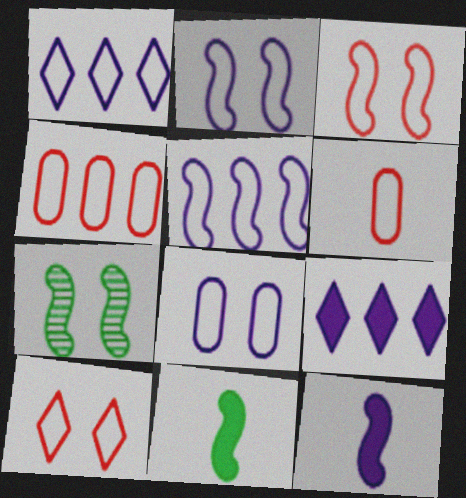[[6, 7, 9]]